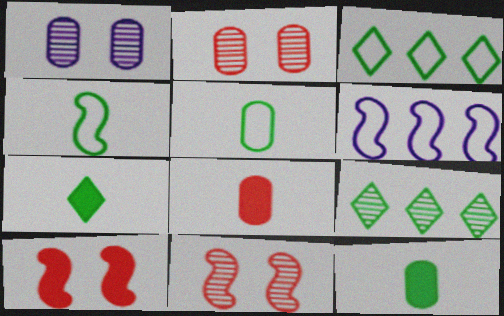[[2, 6, 7]]